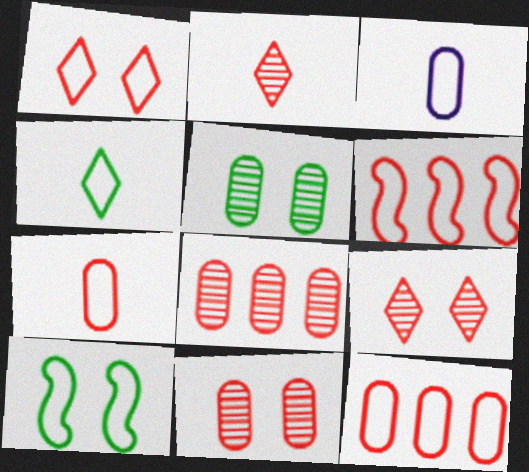[[1, 6, 7]]